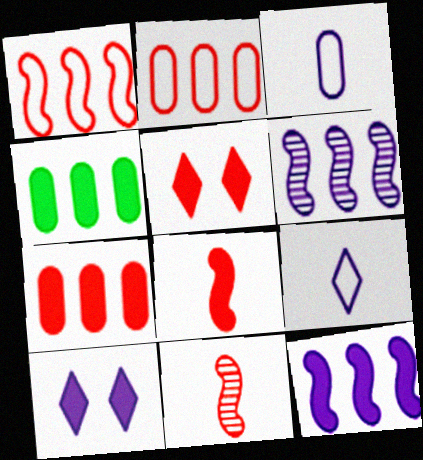[[2, 5, 11], 
[3, 6, 10], 
[4, 8, 10], 
[5, 7, 8]]